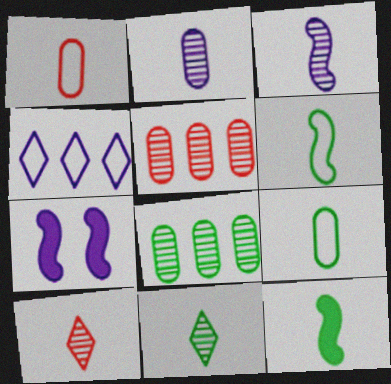[[2, 4, 7], 
[9, 11, 12]]